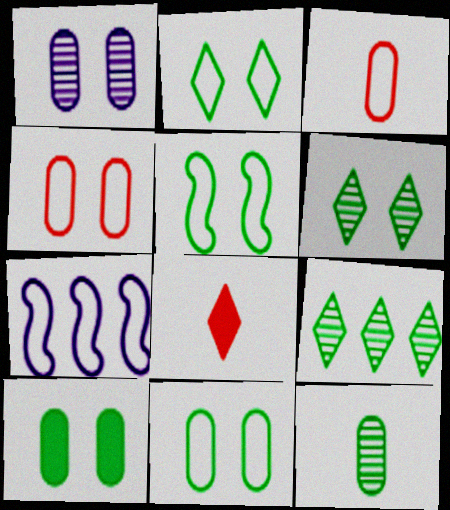[[1, 4, 10], 
[2, 3, 7], 
[2, 5, 11], 
[5, 6, 10]]